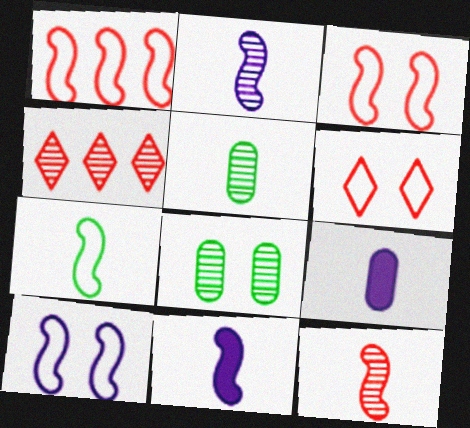[[1, 7, 10], 
[2, 4, 8], 
[7, 11, 12]]